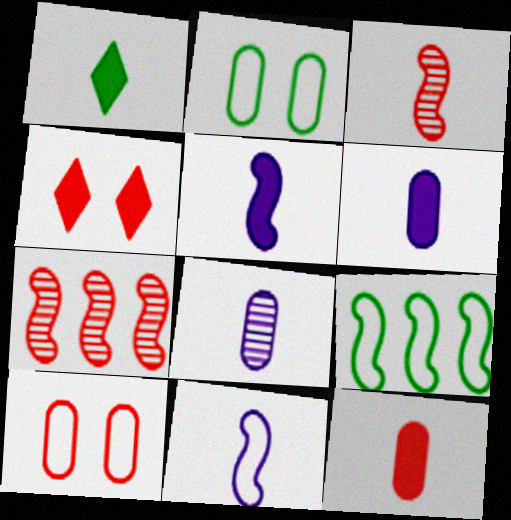[[1, 5, 12], 
[4, 8, 9]]